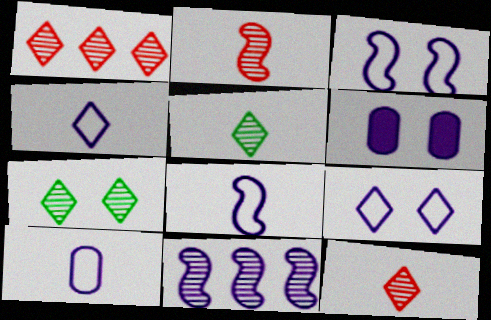[[4, 6, 11], 
[4, 8, 10]]